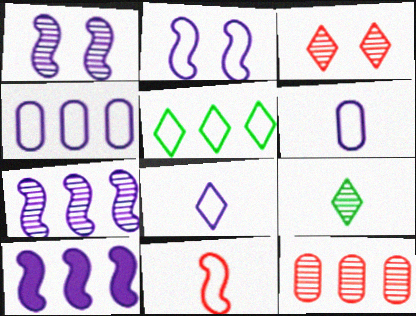[[1, 9, 12], 
[2, 4, 8], 
[5, 10, 12]]